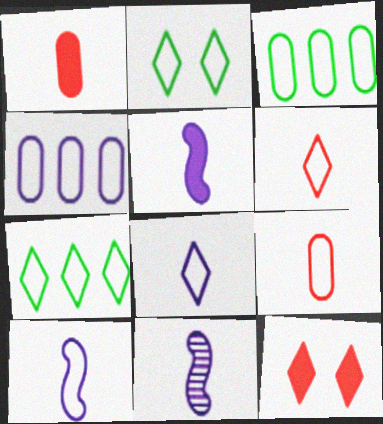[[3, 11, 12], 
[5, 10, 11]]